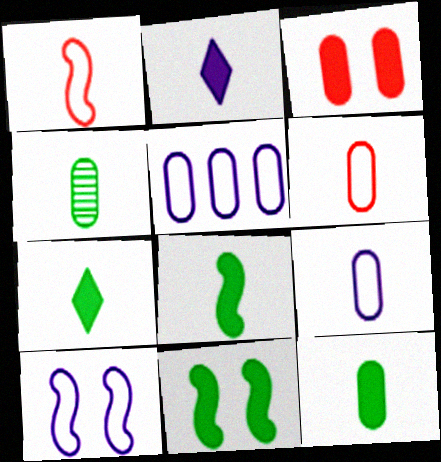[[1, 2, 4], 
[3, 4, 5], 
[7, 8, 12]]